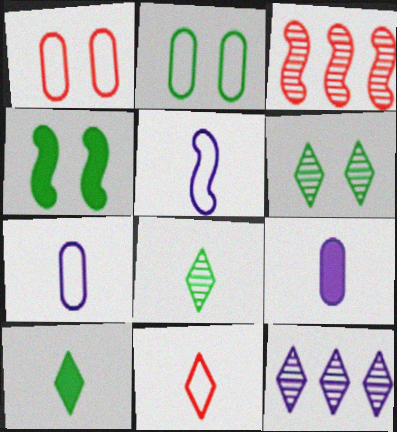[[2, 4, 6], 
[3, 4, 5]]